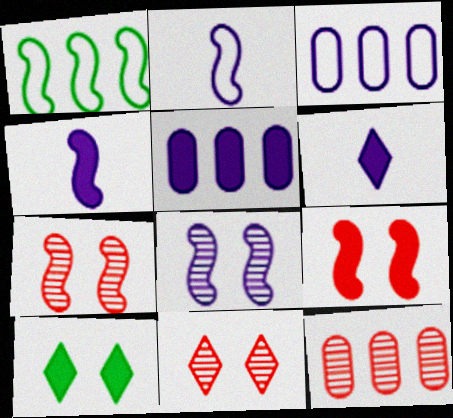[[1, 4, 7], 
[2, 10, 12], 
[3, 6, 8]]